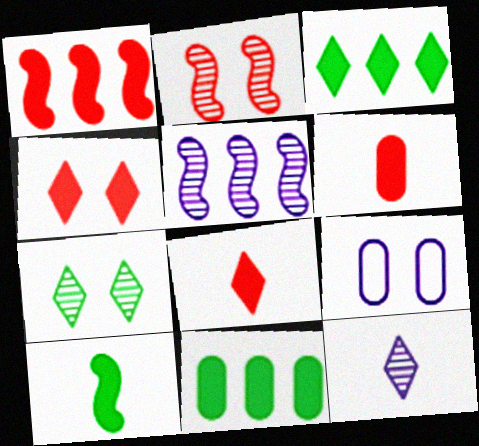[[1, 4, 6]]